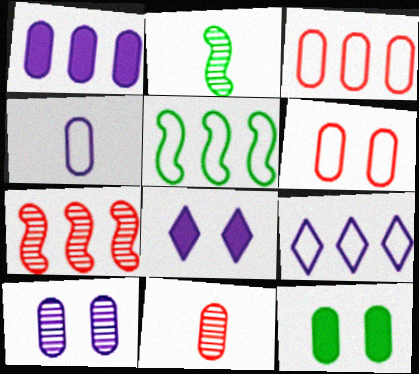[[1, 4, 10], 
[2, 3, 8], 
[3, 5, 9], 
[5, 8, 11], 
[6, 10, 12]]